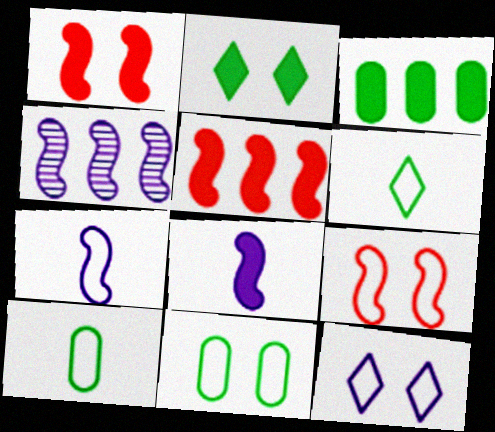[[9, 11, 12]]